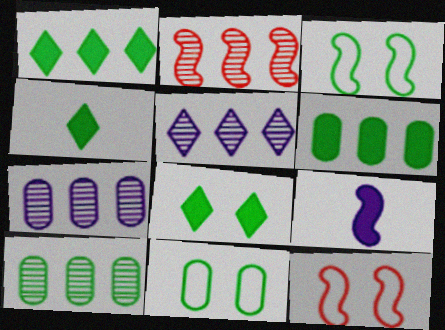[[1, 4, 8], 
[2, 3, 9], 
[2, 5, 10], 
[3, 4, 10], 
[4, 7, 12]]